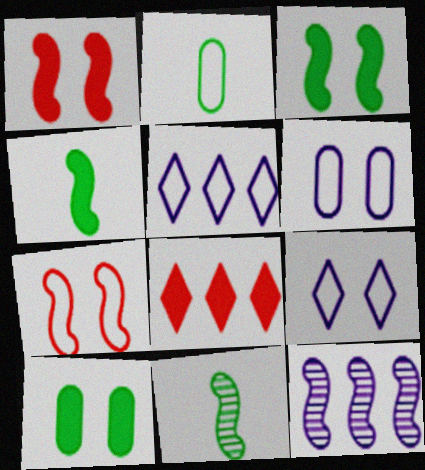[[2, 5, 7], 
[4, 7, 12], 
[6, 8, 11]]